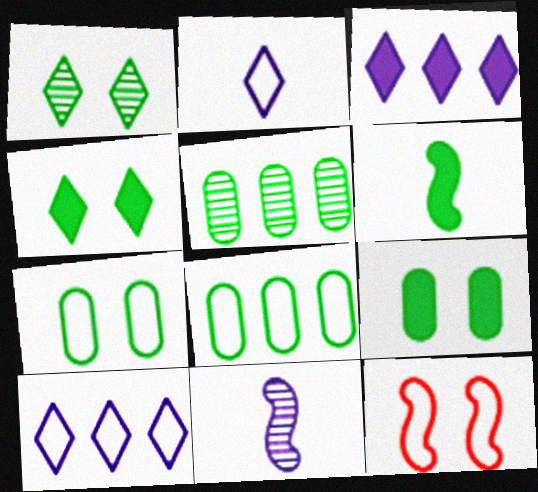[[1, 6, 8], 
[2, 8, 12]]